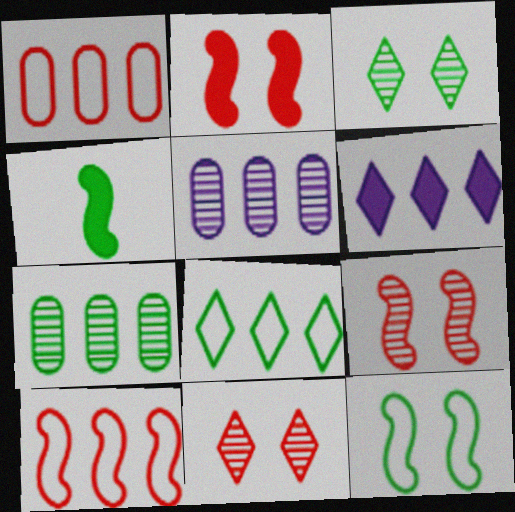[[6, 7, 10]]